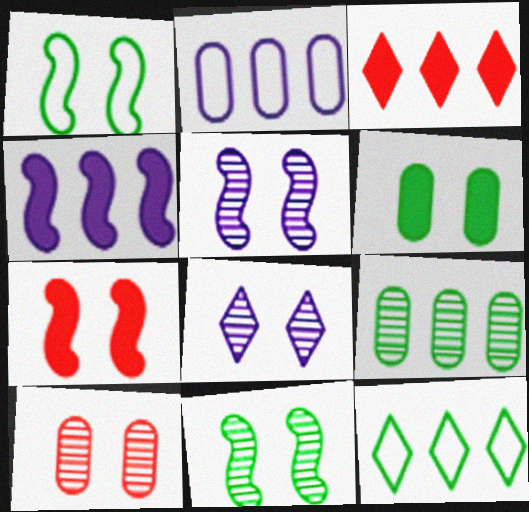[[1, 5, 7], 
[8, 10, 11]]